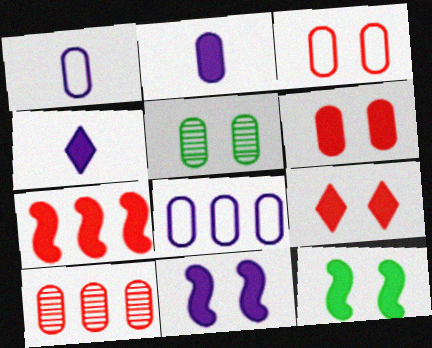[]